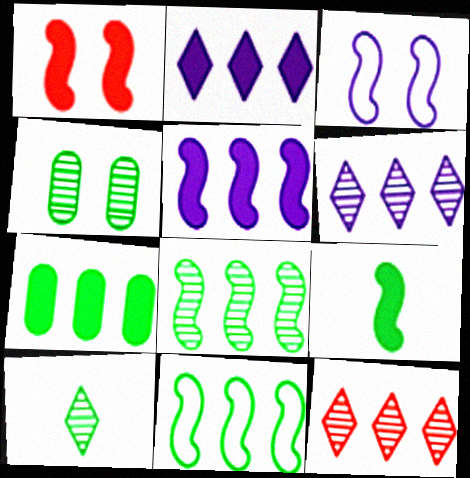[[1, 5, 9], 
[4, 8, 10]]